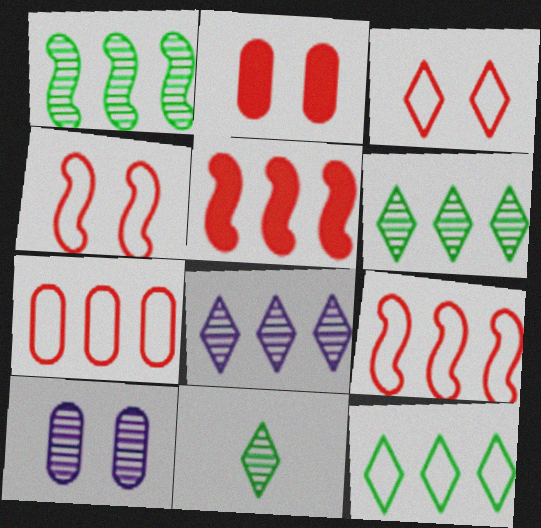[]